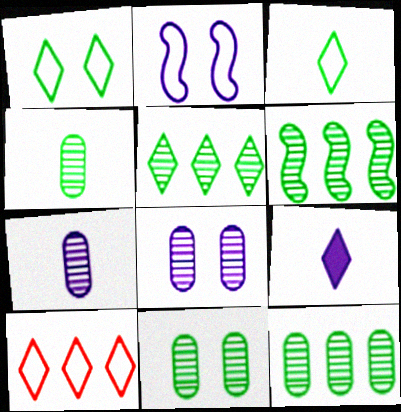[[4, 11, 12], 
[5, 6, 12]]